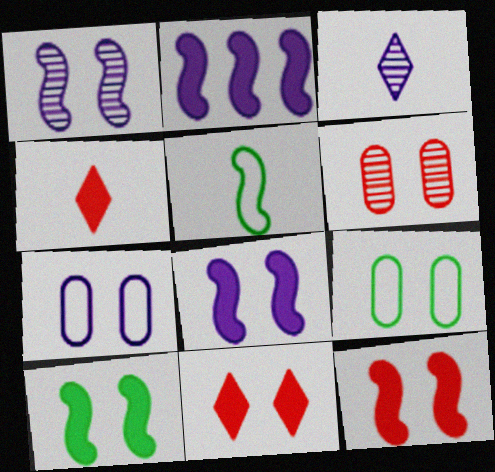[[1, 9, 11], 
[2, 3, 7], 
[8, 10, 12]]